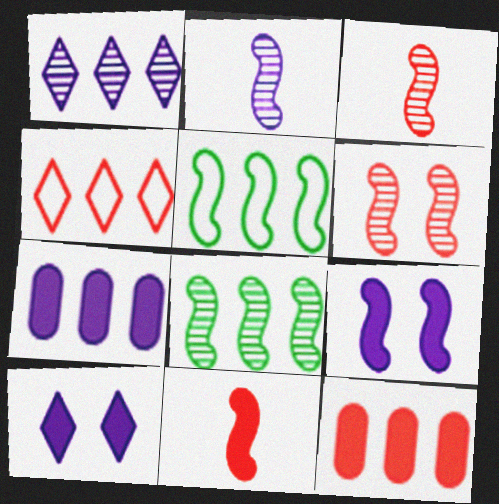[[1, 5, 12], 
[2, 6, 8], 
[3, 5, 9], 
[4, 7, 8]]